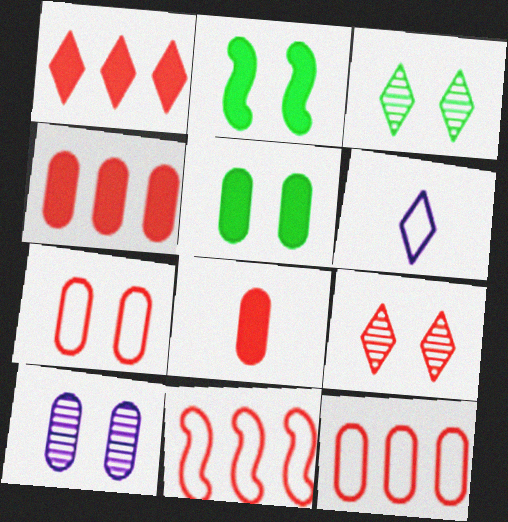[[1, 3, 6], 
[5, 7, 10], 
[8, 9, 11]]